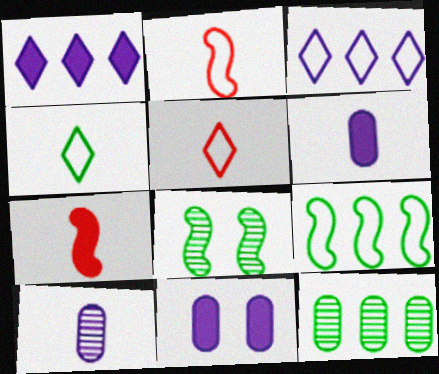[[4, 7, 10]]